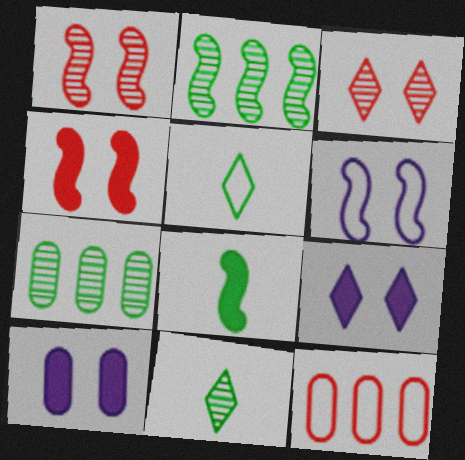[[5, 6, 12]]